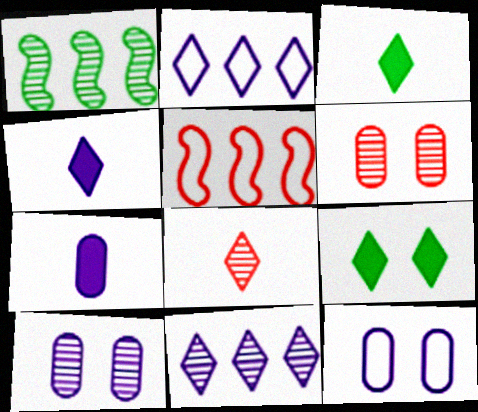[[1, 8, 10], 
[2, 8, 9], 
[3, 5, 10]]